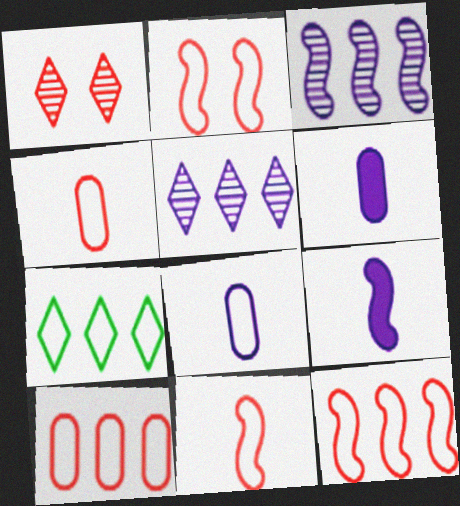[[2, 7, 8], 
[2, 11, 12]]